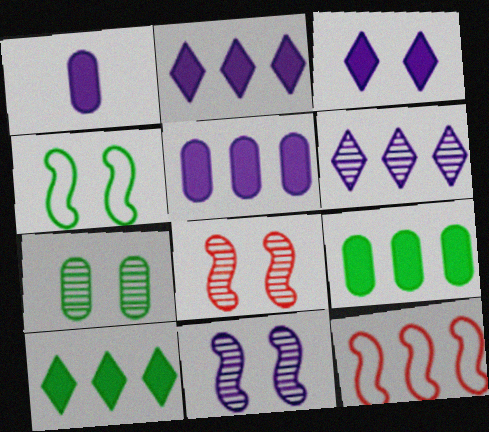[[6, 9, 12]]